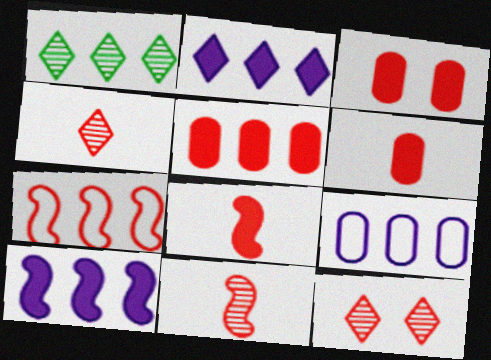[[3, 4, 7], 
[3, 5, 6], 
[6, 7, 12]]